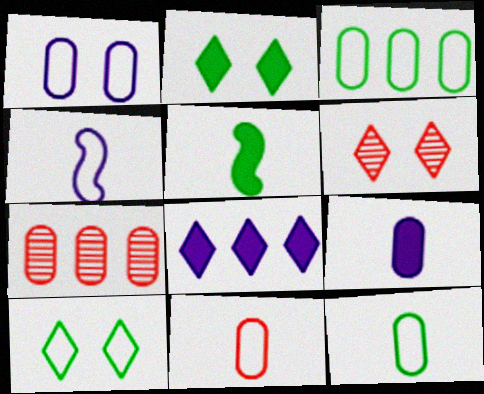[[1, 3, 11], 
[2, 4, 7]]